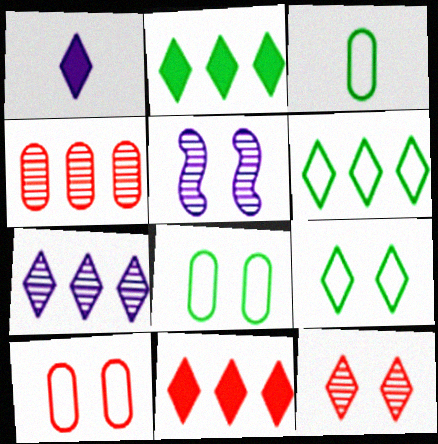[[1, 6, 12], 
[3, 5, 11], 
[6, 7, 11]]